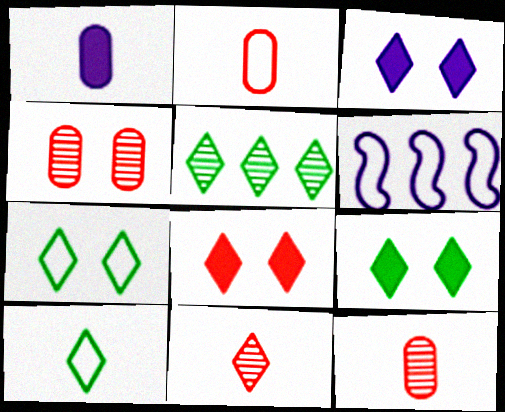[[2, 6, 7], 
[3, 8, 9], 
[5, 9, 10], 
[6, 9, 12]]